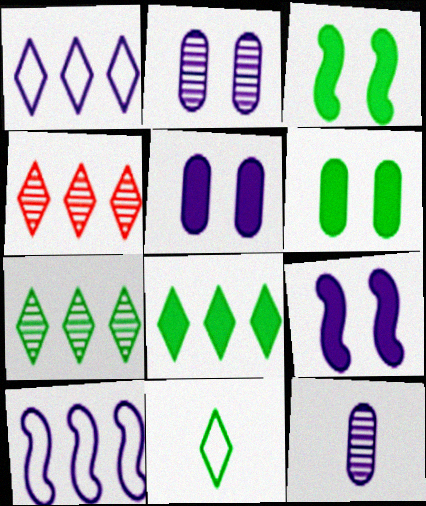[[1, 4, 8], 
[1, 9, 12]]